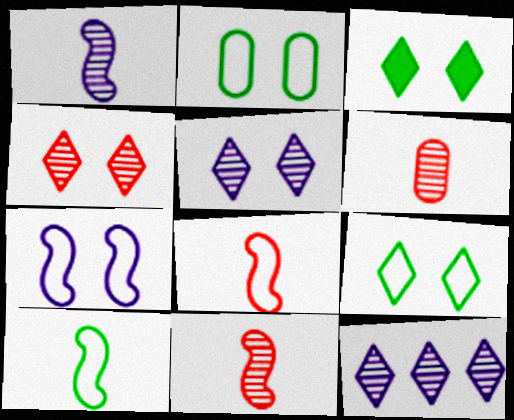[]